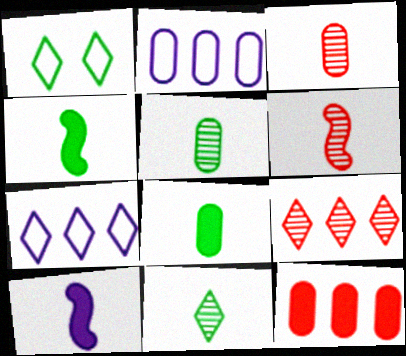[]